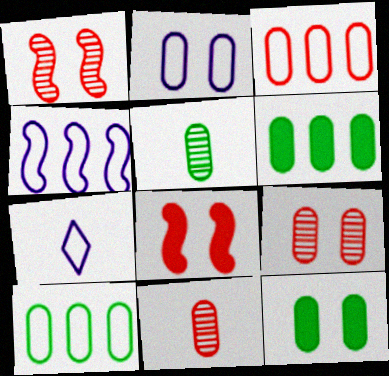[[1, 6, 7], 
[2, 4, 7], 
[2, 6, 11], 
[2, 9, 12], 
[5, 10, 12]]